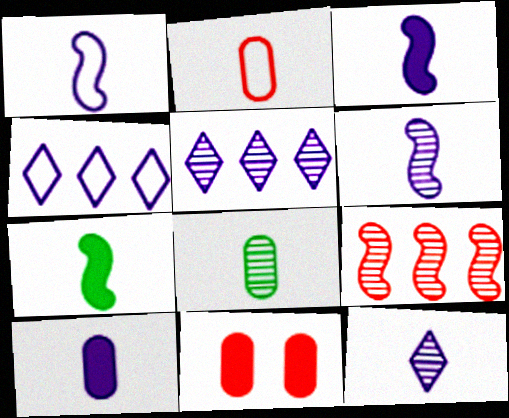[[1, 3, 6], 
[1, 10, 12], 
[2, 7, 12], 
[2, 8, 10]]